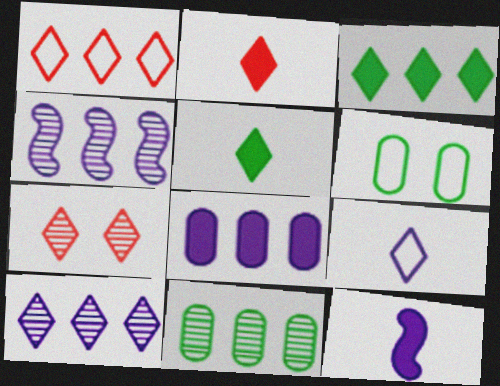[[1, 2, 7], 
[1, 3, 10], 
[2, 4, 6], 
[3, 7, 9]]